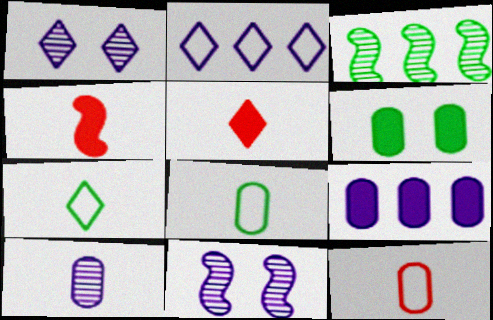[[3, 6, 7], 
[4, 7, 10]]